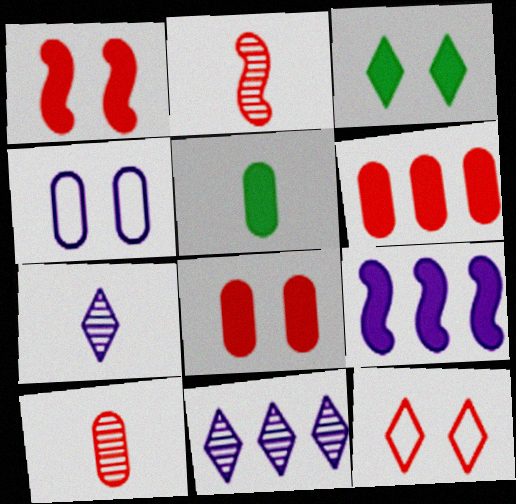[[2, 6, 12], 
[4, 7, 9]]